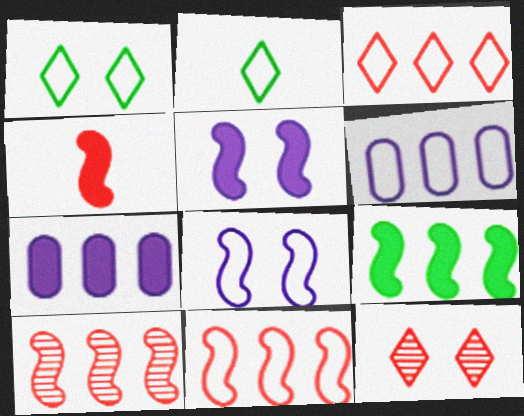[[4, 5, 9]]